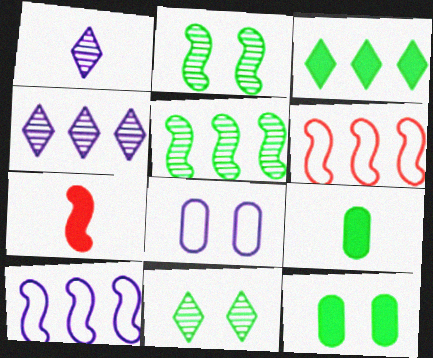[[1, 6, 12], 
[2, 7, 10]]